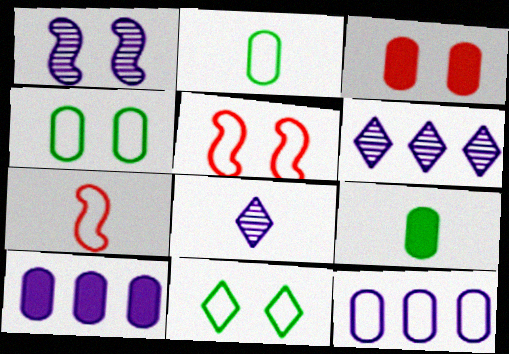[[1, 3, 11], 
[3, 9, 10], 
[5, 6, 9], 
[7, 8, 9], 
[7, 11, 12]]